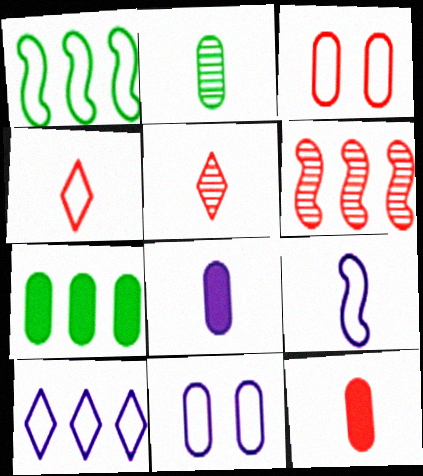[[1, 4, 11], 
[6, 7, 10], 
[9, 10, 11]]